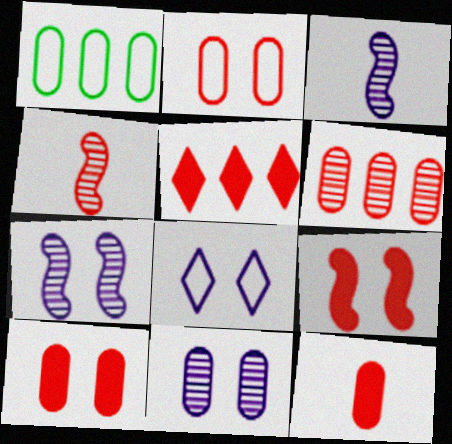[[1, 11, 12], 
[2, 4, 5], 
[2, 6, 12], 
[5, 9, 12]]